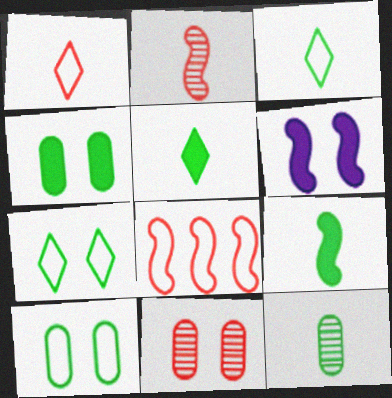[[3, 9, 12], 
[6, 7, 11]]